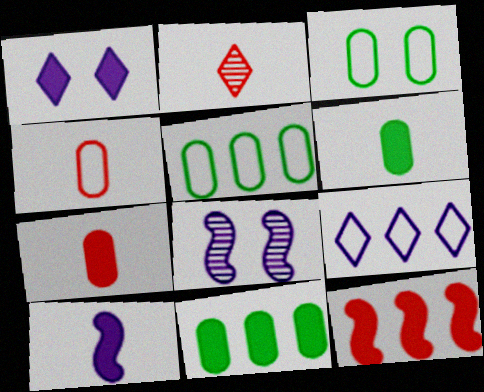[[1, 6, 12]]